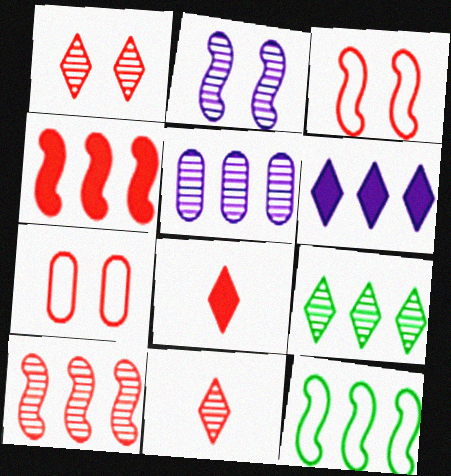[[4, 7, 11], 
[5, 9, 10], 
[7, 8, 10]]